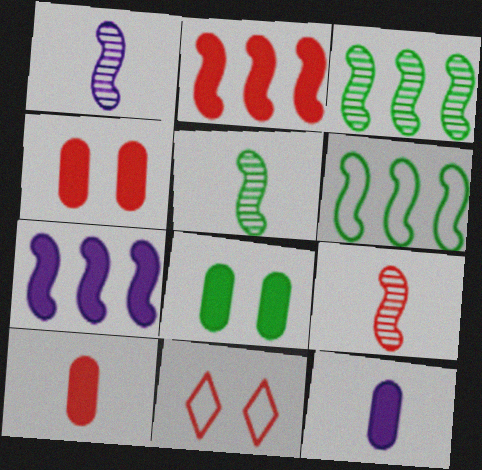[[1, 5, 9], 
[3, 11, 12]]